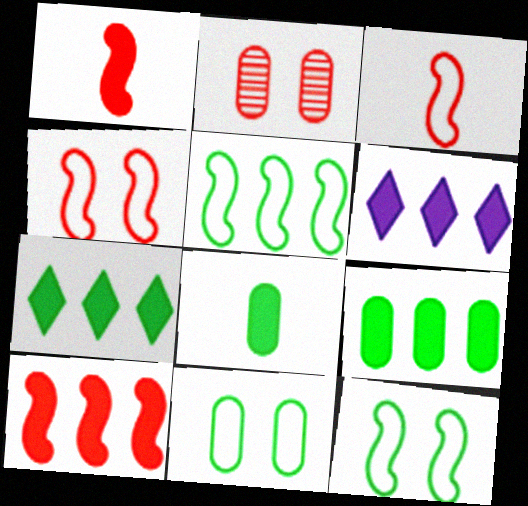[[6, 9, 10]]